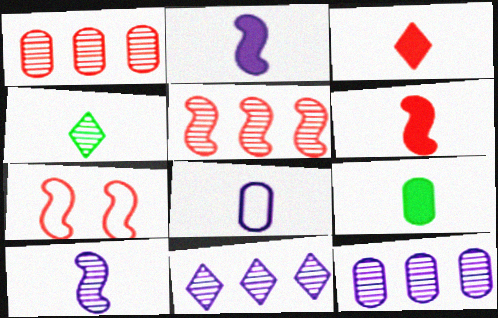[[1, 3, 7], 
[2, 3, 9], 
[4, 6, 8], 
[5, 6, 7], 
[7, 9, 11]]